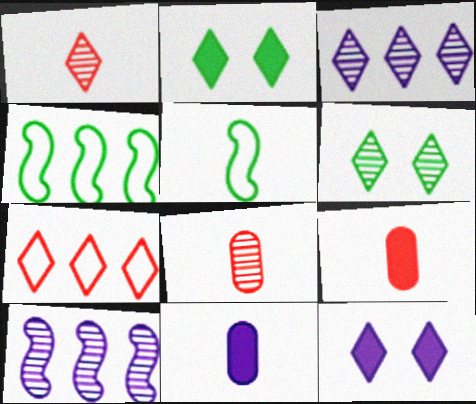[[1, 3, 6], 
[1, 5, 11], 
[4, 8, 12], 
[6, 8, 10]]